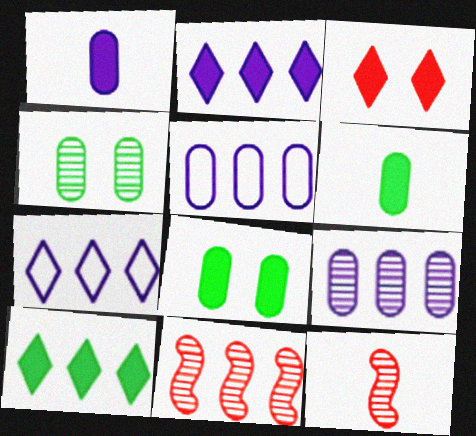[[5, 10, 11], 
[7, 8, 12]]